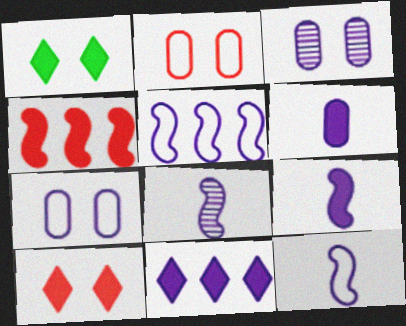[[1, 4, 6], 
[3, 11, 12], 
[7, 8, 11], 
[8, 9, 12]]